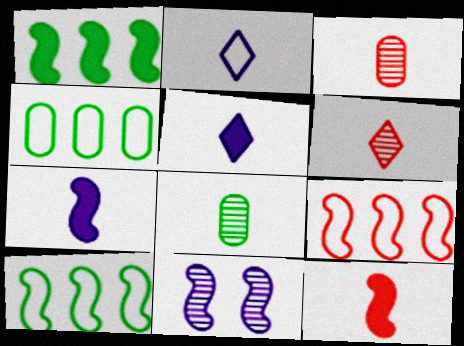[[2, 8, 12], 
[10, 11, 12]]